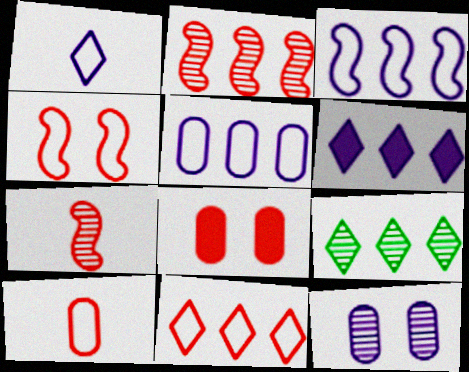[[4, 10, 11], 
[6, 9, 11], 
[7, 8, 11], 
[7, 9, 12]]